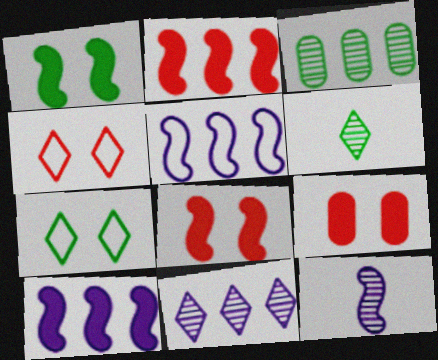[[5, 6, 9]]